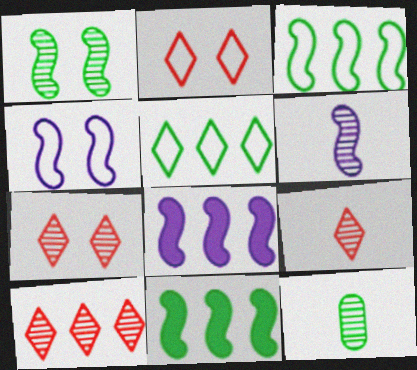[[2, 8, 12], 
[4, 6, 8], 
[6, 9, 12], 
[7, 9, 10]]